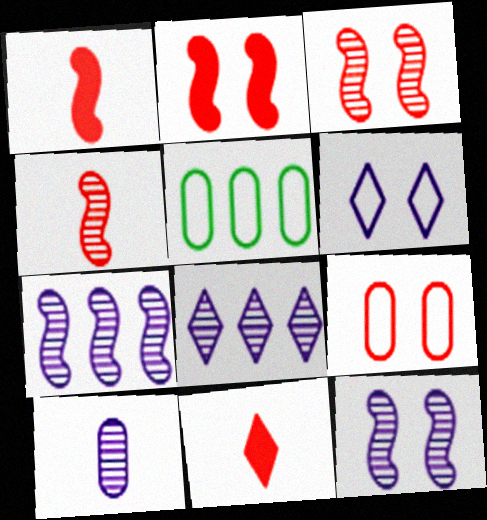[[5, 11, 12], 
[8, 10, 12]]